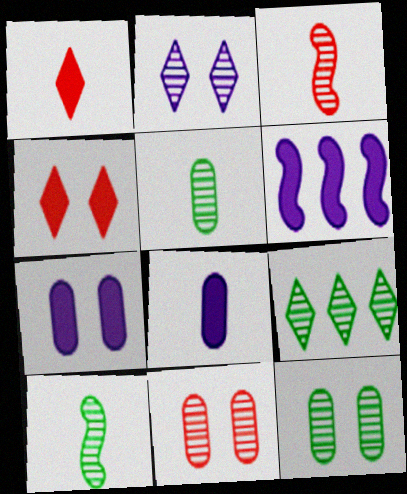[[9, 10, 12]]